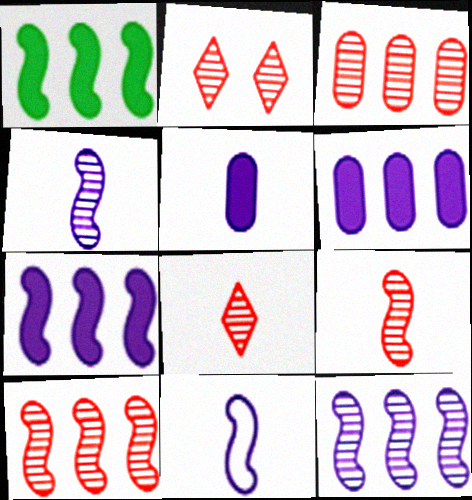[[2, 3, 9]]